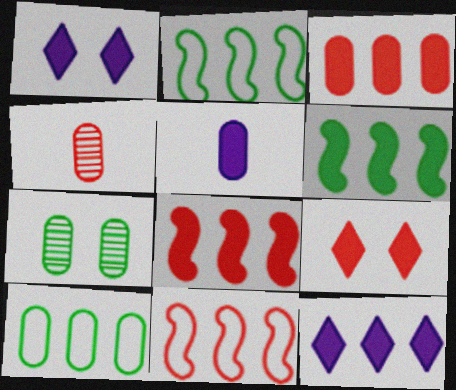[[1, 2, 4], 
[3, 6, 12], 
[4, 9, 11], 
[5, 6, 9]]